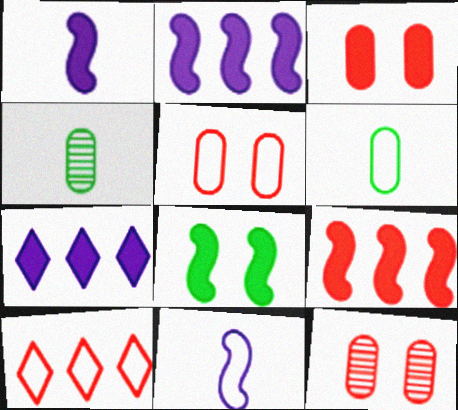[[1, 8, 9], 
[3, 5, 12]]